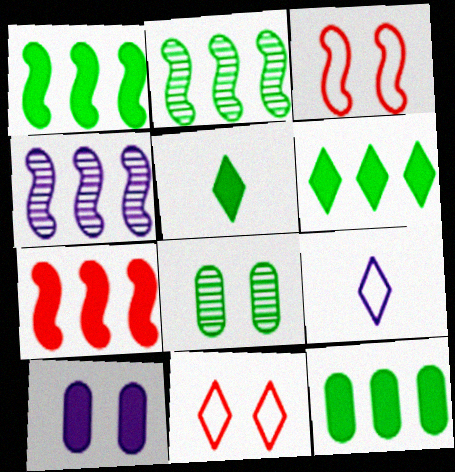[[1, 6, 12], 
[4, 9, 10], 
[5, 7, 10], 
[7, 8, 9]]